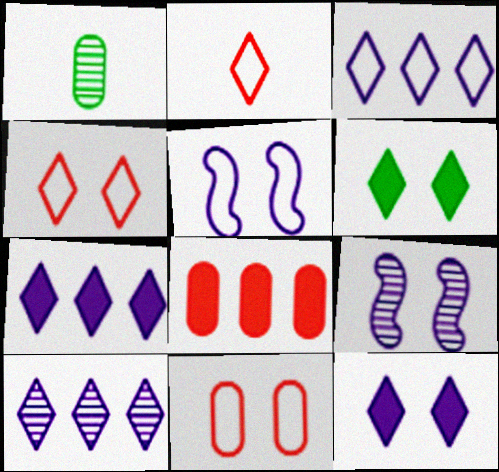[[2, 6, 10], 
[3, 7, 10], 
[6, 9, 11]]